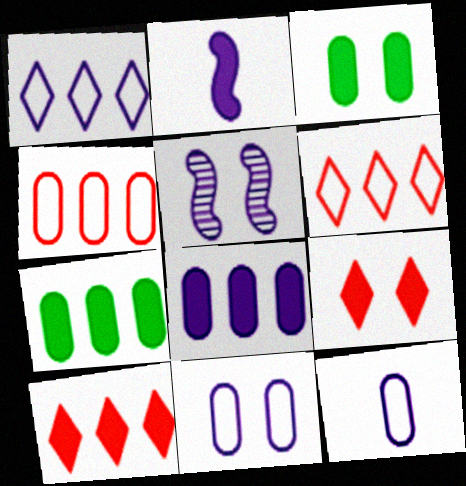[[2, 3, 10], 
[2, 7, 9]]